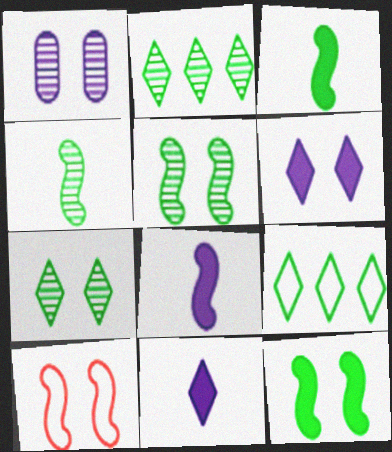[]